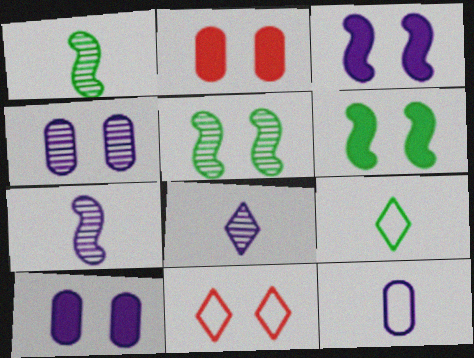[[4, 6, 11], 
[5, 10, 11]]